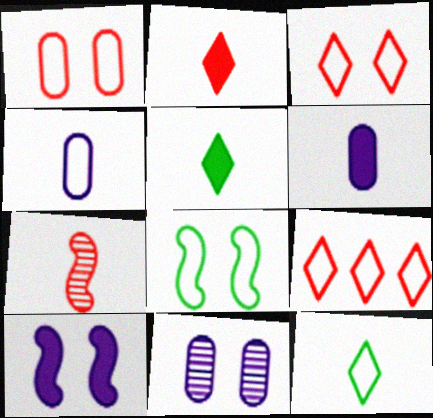[[4, 5, 7], 
[4, 8, 9], 
[6, 7, 12]]